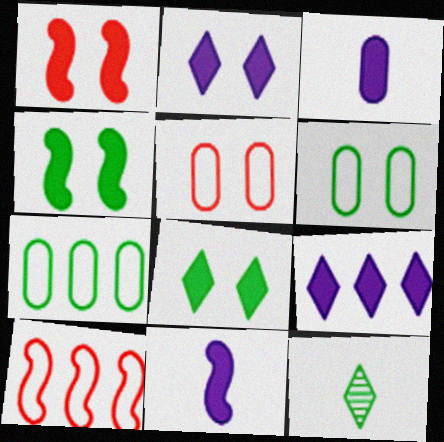[[4, 7, 12]]